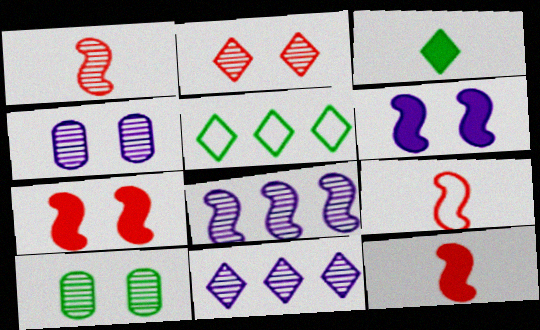[[1, 9, 12], 
[1, 10, 11], 
[4, 5, 12]]